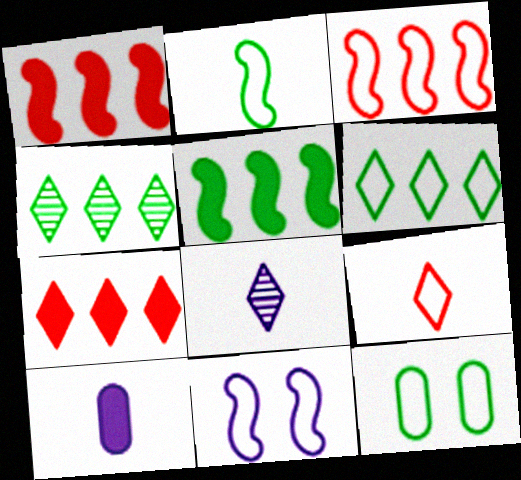[[1, 8, 12], 
[2, 3, 11], 
[2, 6, 12]]